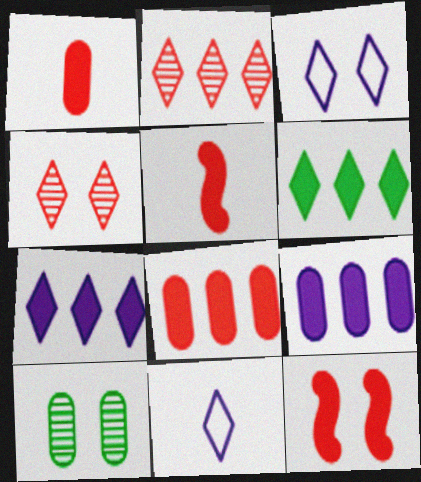[[3, 10, 12], 
[4, 6, 11]]